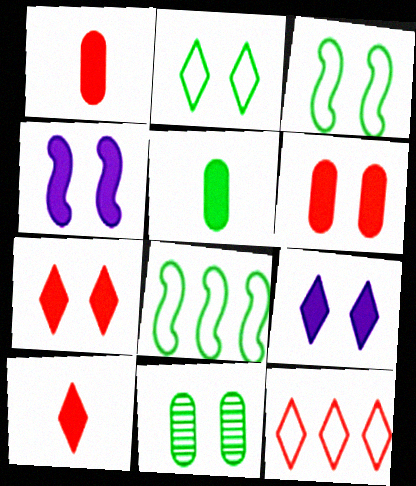[]